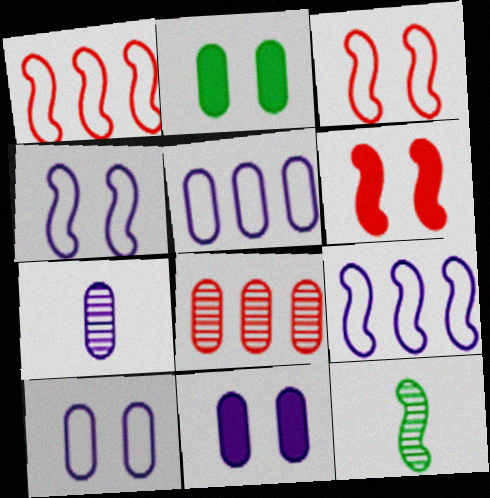[[5, 7, 11], 
[6, 9, 12]]